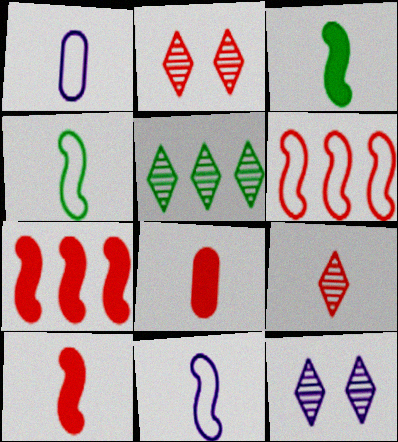[[1, 3, 9], 
[2, 6, 8], 
[5, 9, 12]]